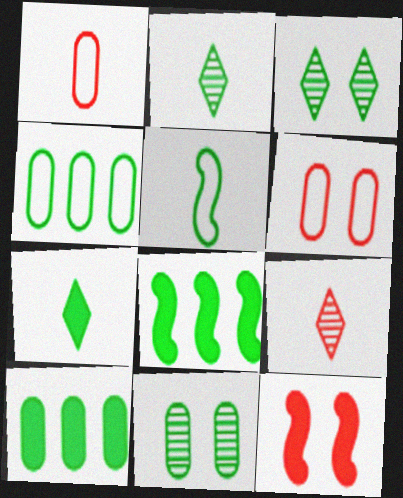[[3, 5, 10]]